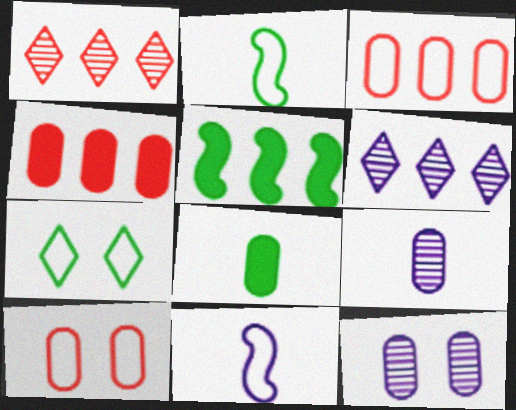[[3, 5, 6], 
[3, 7, 11], 
[3, 8, 12]]